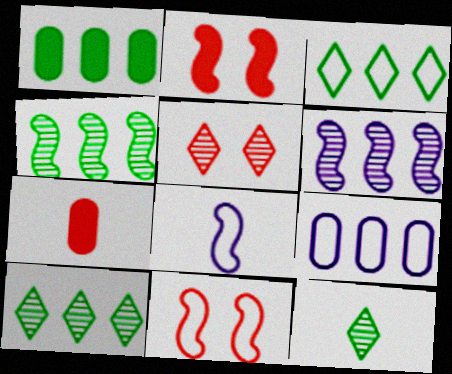[[1, 3, 4], 
[1, 5, 8], 
[2, 4, 8], 
[2, 9, 12], 
[7, 8, 12]]